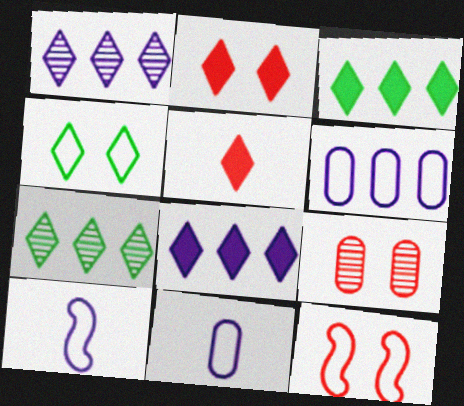[[1, 4, 5], 
[2, 9, 12], 
[3, 9, 10]]